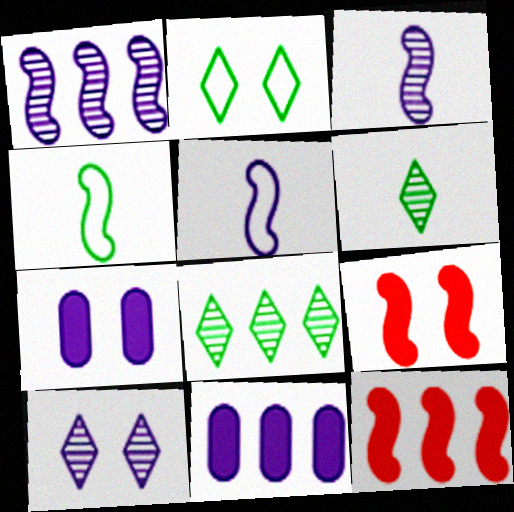[[1, 4, 9], 
[5, 10, 11]]